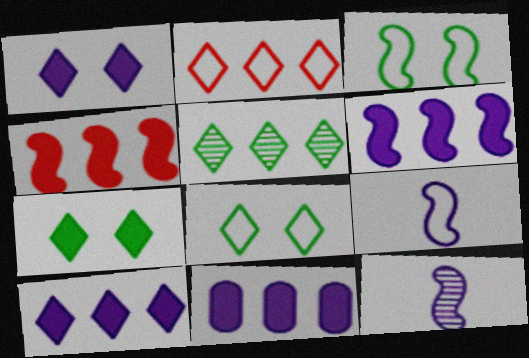[[2, 5, 10], 
[3, 4, 12], 
[6, 10, 11]]